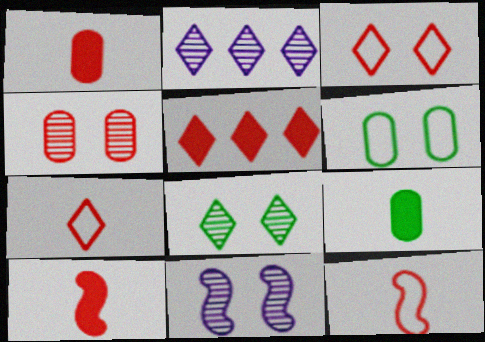[[2, 6, 10], 
[4, 5, 12], 
[4, 8, 11]]